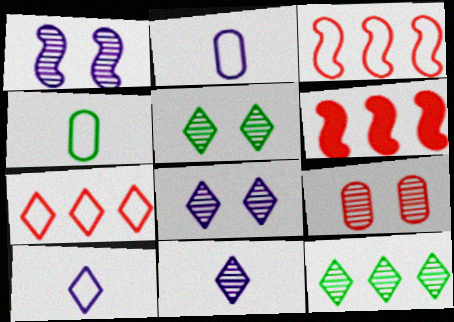[[1, 5, 9], 
[2, 5, 6], 
[4, 6, 8]]